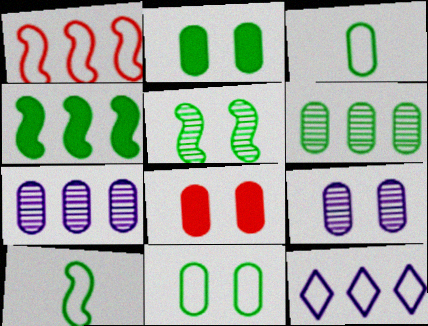[[2, 3, 6], 
[3, 7, 8], 
[4, 5, 10], 
[8, 9, 11]]